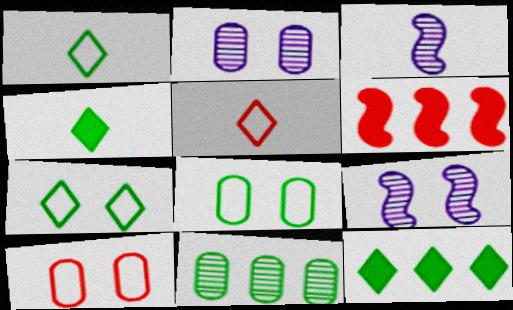[[1, 2, 6], 
[3, 10, 12]]